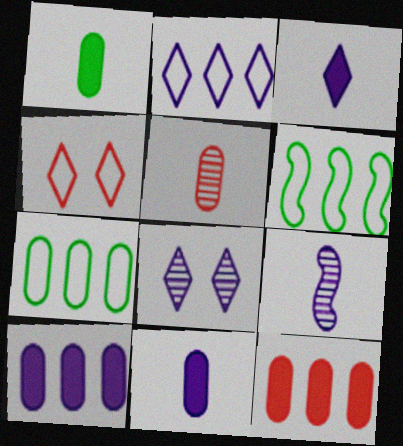[[2, 3, 8]]